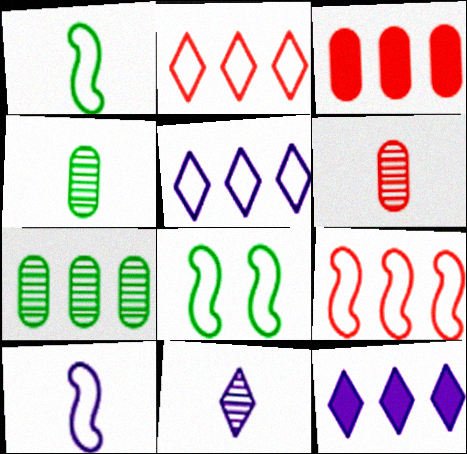[[3, 8, 11], 
[6, 8, 12], 
[7, 9, 12], 
[8, 9, 10]]